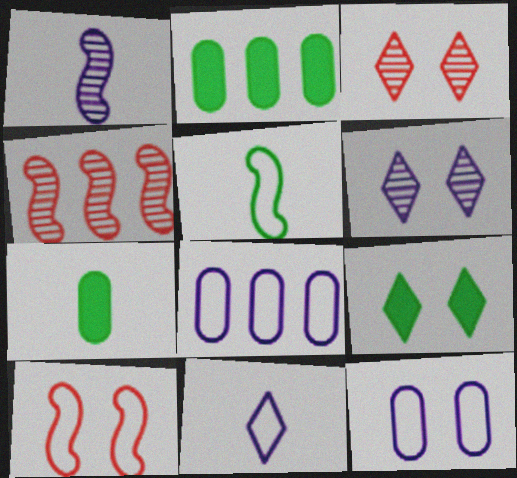[]